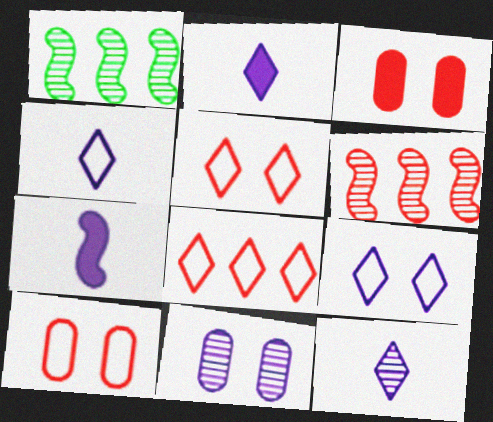[[1, 2, 10], 
[1, 3, 4], 
[2, 4, 12]]